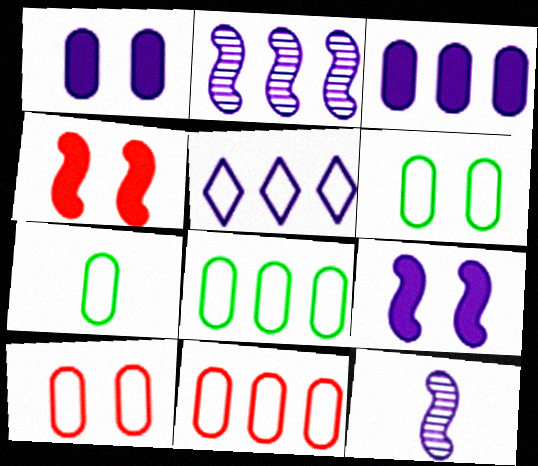[[1, 5, 12], 
[2, 3, 5], 
[6, 7, 8]]